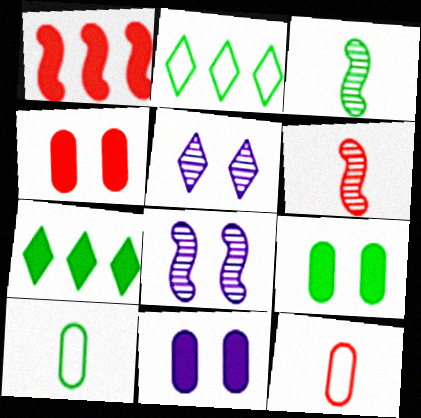[[1, 5, 10], 
[2, 3, 9], 
[2, 6, 11], 
[4, 9, 11], 
[7, 8, 12]]